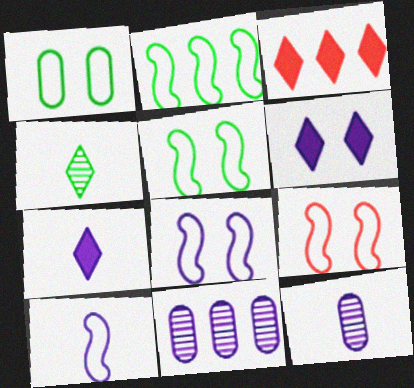[[2, 3, 11], 
[2, 9, 10], 
[3, 5, 12], 
[5, 8, 9], 
[6, 10, 11], 
[7, 8, 11], 
[7, 10, 12]]